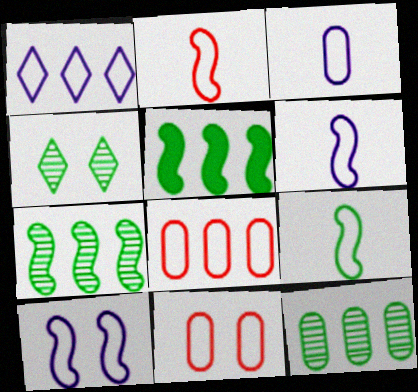[[1, 3, 10], 
[1, 9, 11], 
[2, 6, 9]]